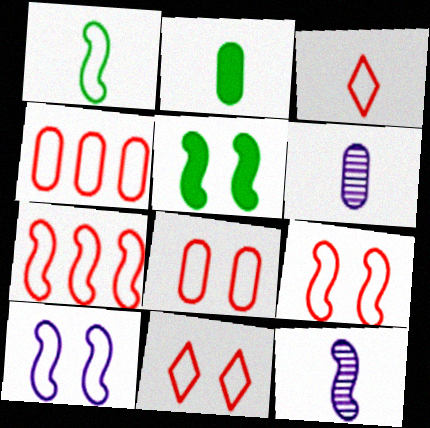[[1, 7, 10], 
[2, 3, 12], 
[3, 4, 9], 
[3, 7, 8], 
[5, 7, 12], 
[8, 9, 11]]